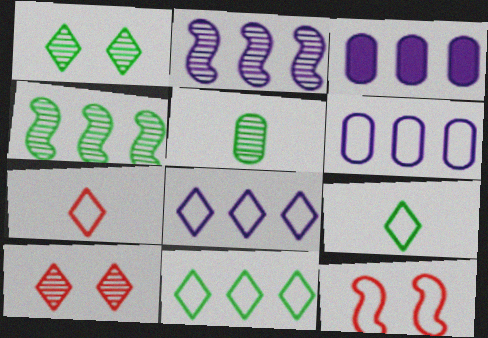[[1, 4, 5], 
[2, 3, 8], 
[2, 5, 10], 
[6, 9, 12]]